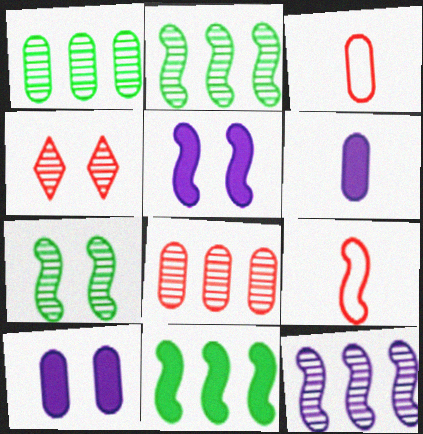[[1, 3, 10], 
[2, 5, 9]]